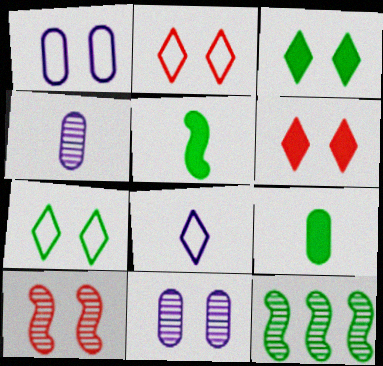[[1, 3, 10], 
[7, 9, 12]]